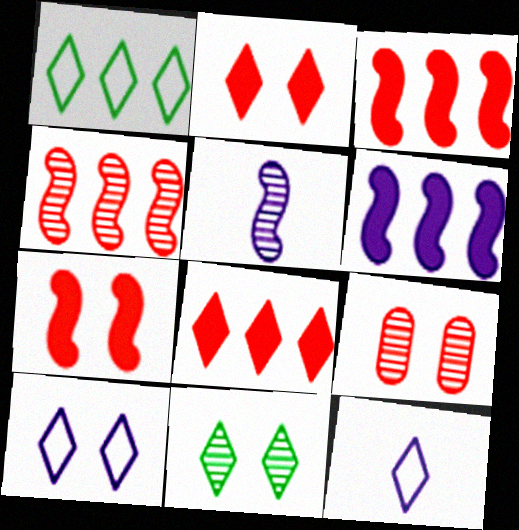[[2, 10, 11], 
[8, 11, 12]]